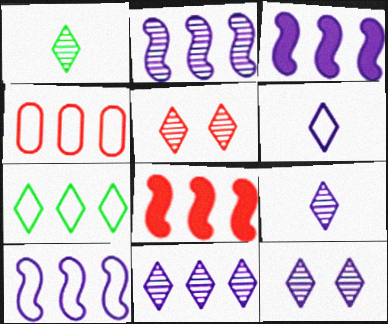[[1, 5, 11], 
[2, 3, 10], 
[4, 7, 10], 
[9, 11, 12]]